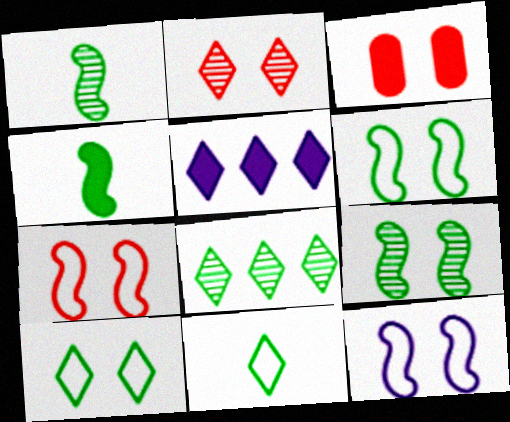[[2, 3, 7], 
[2, 5, 11], 
[3, 4, 5], 
[6, 7, 12]]